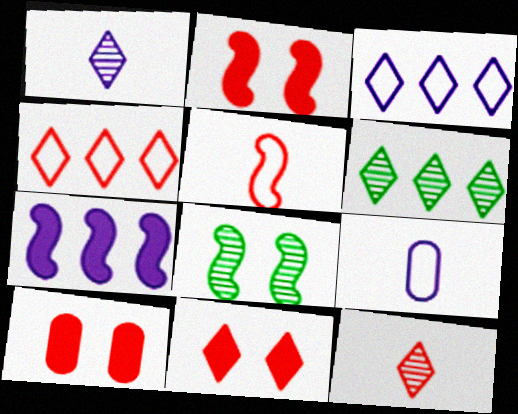[[2, 6, 9], 
[2, 10, 11], 
[4, 11, 12], 
[5, 7, 8]]